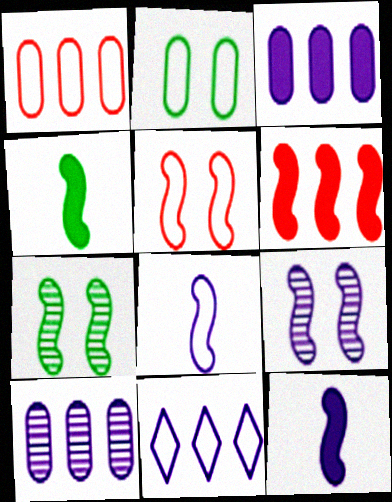[[6, 7, 8]]